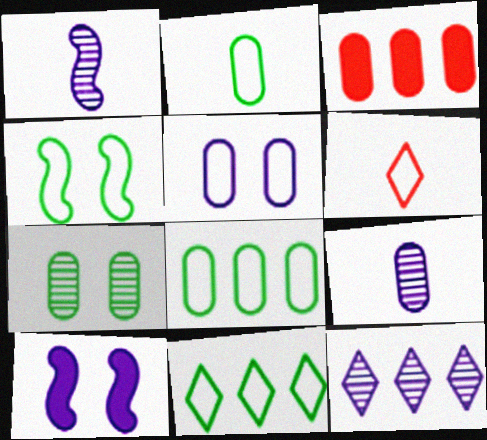[[2, 4, 11]]